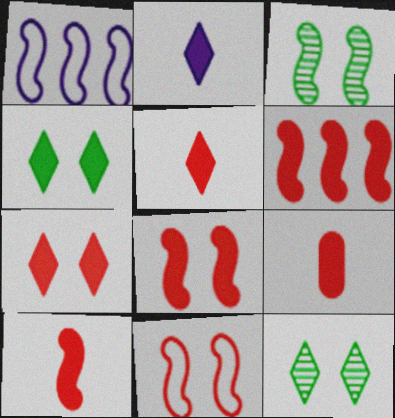[[1, 3, 10], 
[1, 9, 12], 
[5, 9, 10], 
[6, 7, 9], 
[6, 8, 10]]